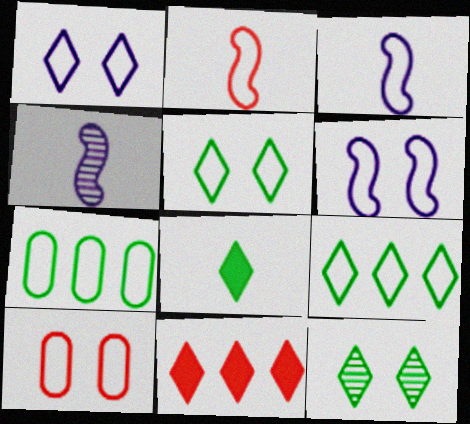[[1, 2, 7], 
[3, 9, 10], 
[5, 6, 10], 
[8, 9, 12]]